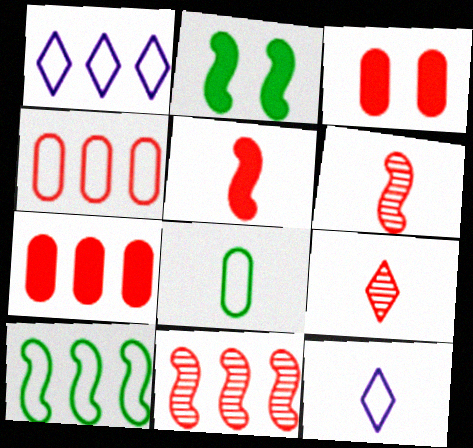[[1, 4, 10]]